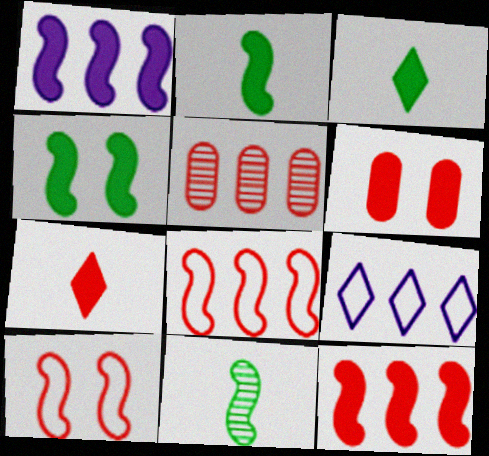[[1, 3, 6], 
[1, 10, 11], 
[5, 7, 10], 
[6, 7, 12], 
[6, 9, 11]]